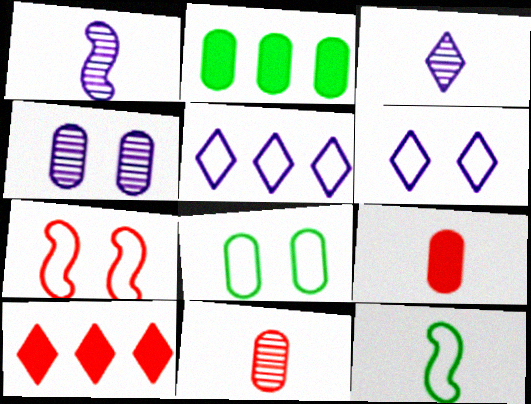[[1, 8, 10], 
[2, 3, 7], 
[3, 9, 12], 
[4, 10, 12], 
[6, 7, 8], 
[7, 10, 11]]